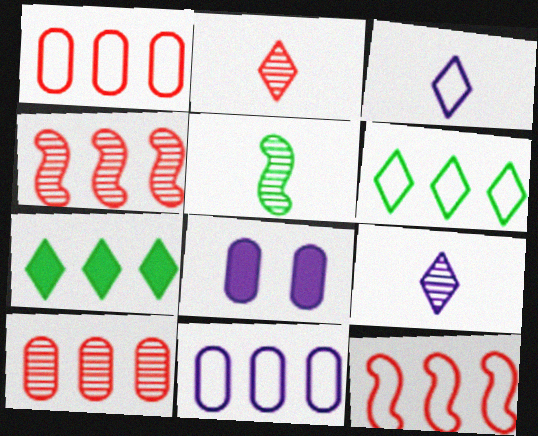[[4, 7, 11], 
[6, 11, 12]]